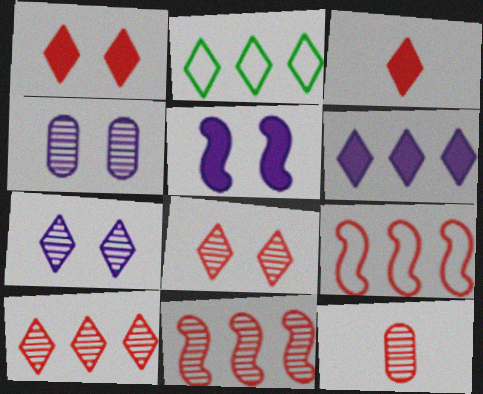[[1, 9, 12], 
[2, 3, 7], 
[2, 5, 12], 
[2, 6, 10], 
[8, 11, 12]]